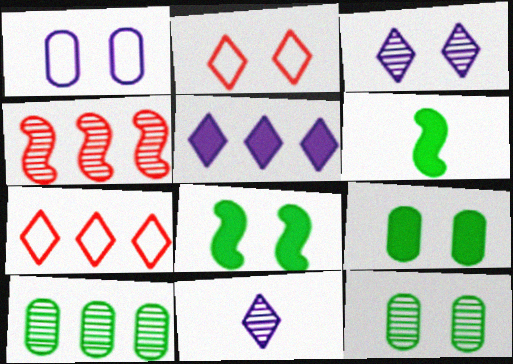[[4, 11, 12]]